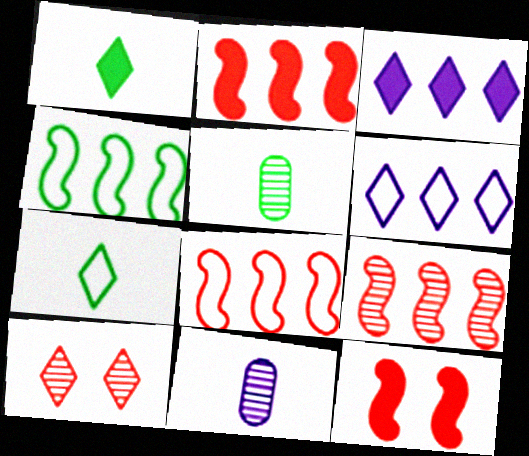[[1, 6, 10], 
[2, 8, 9], 
[3, 7, 10], 
[5, 6, 12]]